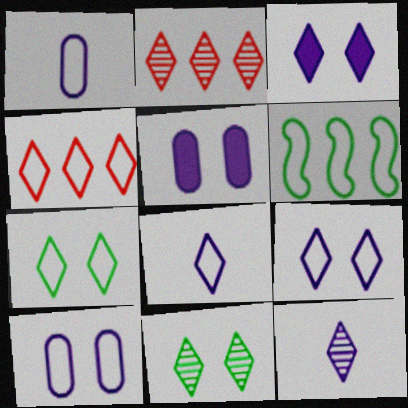[[2, 11, 12], 
[4, 7, 8]]